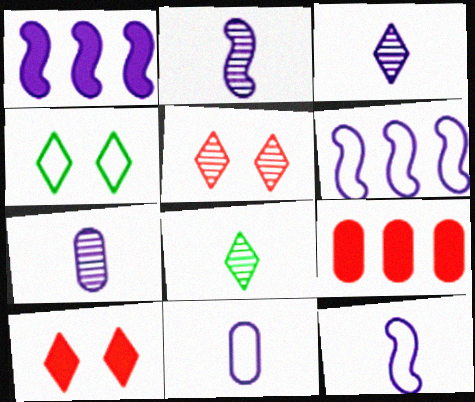[[2, 3, 7], 
[2, 4, 9]]